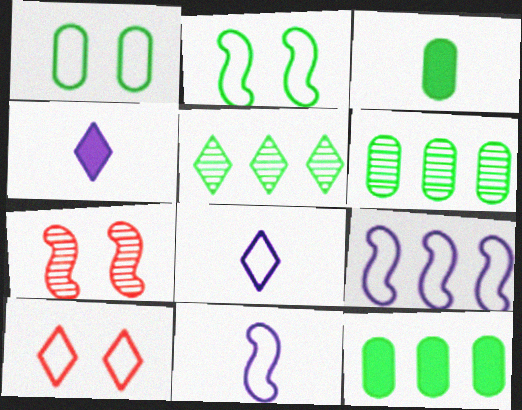[[1, 3, 6], 
[2, 3, 5], 
[4, 5, 10], 
[7, 8, 12]]